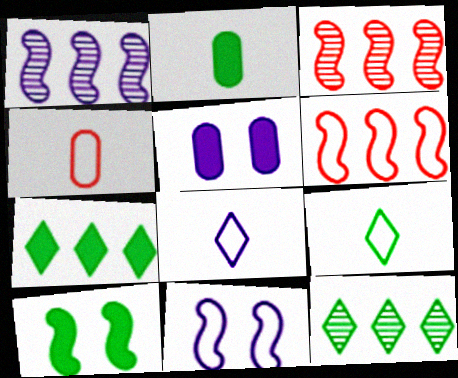[[1, 5, 8], 
[2, 7, 10], 
[3, 5, 9]]